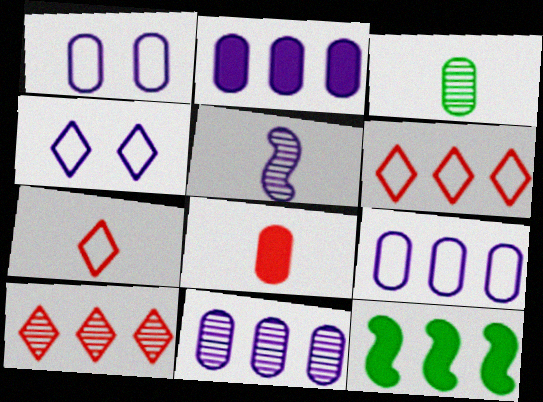[[2, 4, 5], 
[2, 9, 11], 
[6, 11, 12], 
[9, 10, 12]]